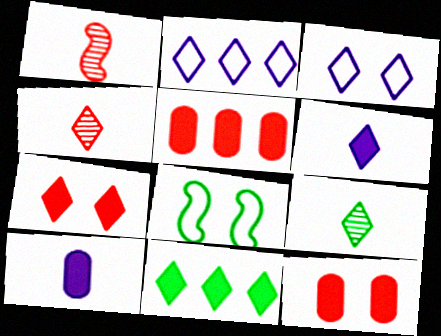[[2, 7, 9], 
[3, 4, 11], 
[6, 7, 11]]